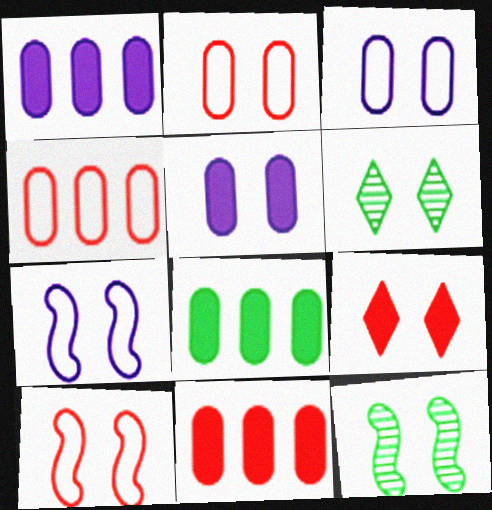[[1, 8, 11], 
[3, 9, 12], 
[5, 6, 10]]